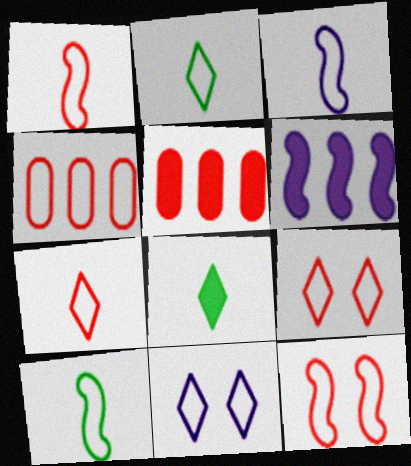[[1, 3, 10], 
[1, 4, 9], 
[4, 7, 12], 
[4, 10, 11]]